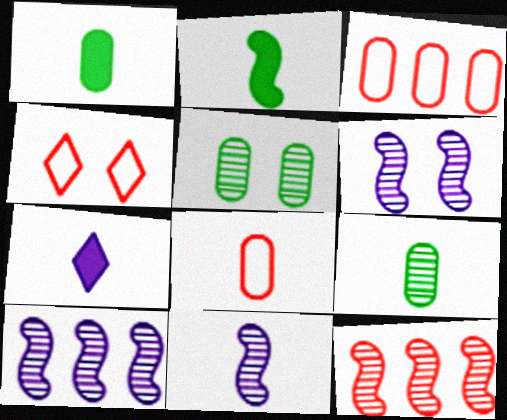[[1, 4, 10], 
[6, 10, 11]]